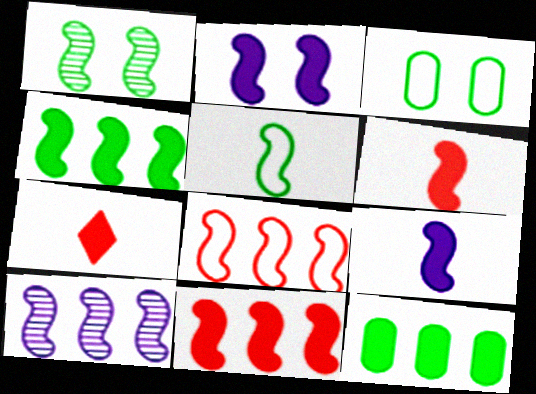[[1, 4, 5], 
[1, 8, 9], 
[2, 4, 6], 
[2, 7, 12], 
[3, 7, 10], 
[4, 8, 10]]